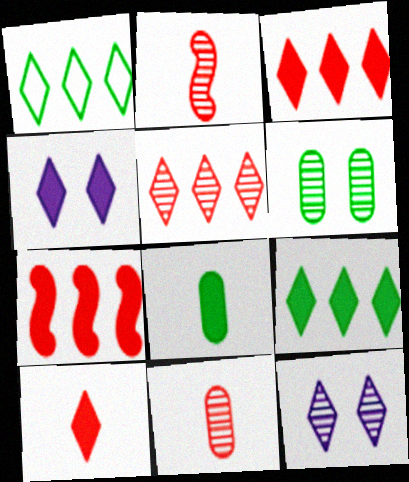[[1, 10, 12], 
[4, 7, 8], 
[4, 9, 10]]